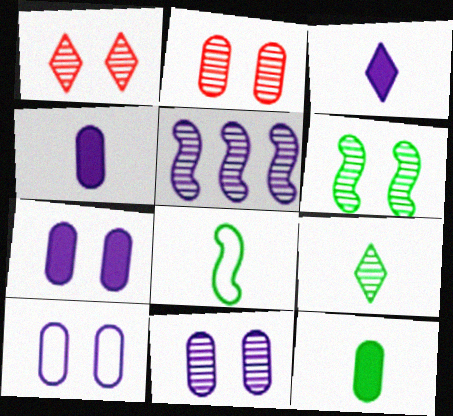[[1, 6, 11], 
[2, 5, 9], 
[3, 5, 10], 
[7, 10, 11], 
[8, 9, 12]]